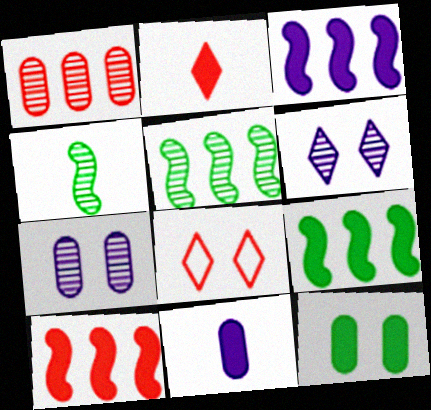[[1, 4, 6], 
[2, 3, 12], 
[3, 9, 10], 
[5, 8, 11]]